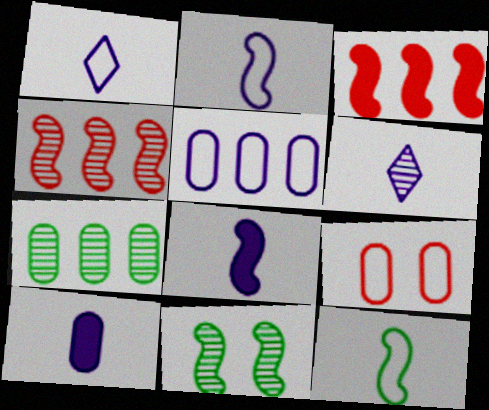[[2, 3, 11], 
[2, 6, 10], 
[7, 9, 10]]